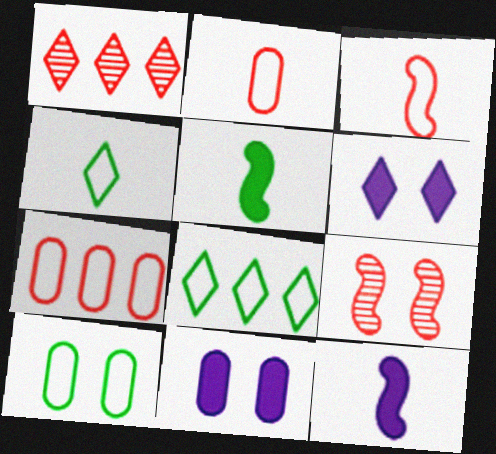[[1, 4, 6], 
[1, 10, 12], 
[6, 9, 10]]